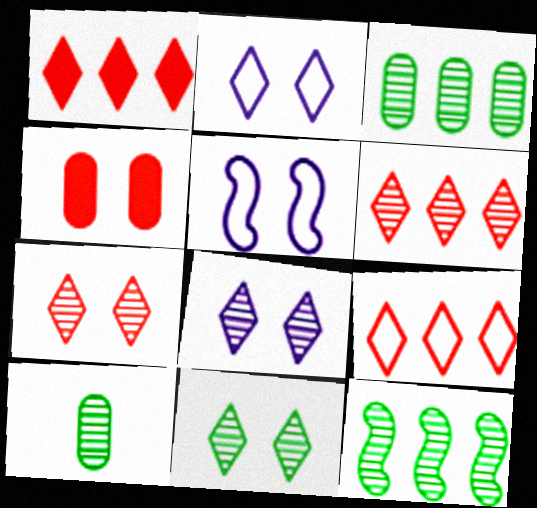[[1, 5, 10], 
[1, 6, 9], 
[4, 5, 11], 
[7, 8, 11], 
[10, 11, 12]]